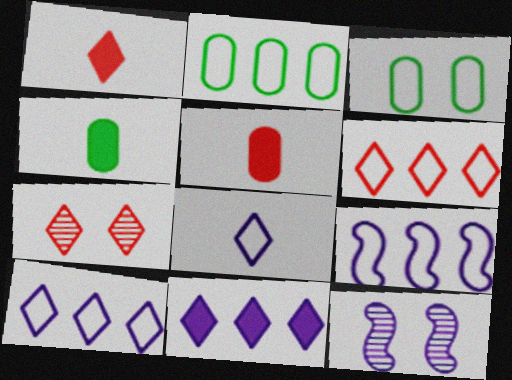[[1, 2, 12], 
[1, 6, 7], 
[2, 6, 9], 
[4, 6, 12], 
[4, 7, 9]]